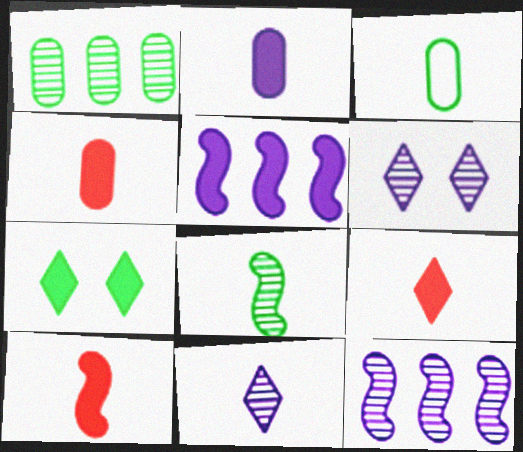[[3, 10, 11], 
[4, 5, 7], 
[4, 9, 10]]